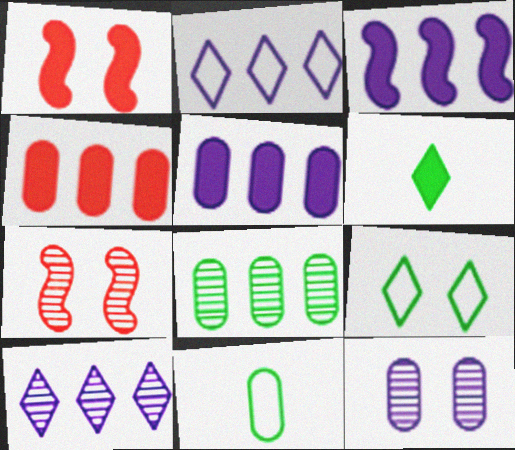[[1, 5, 6], 
[1, 9, 12], 
[1, 10, 11], 
[4, 11, 12]]